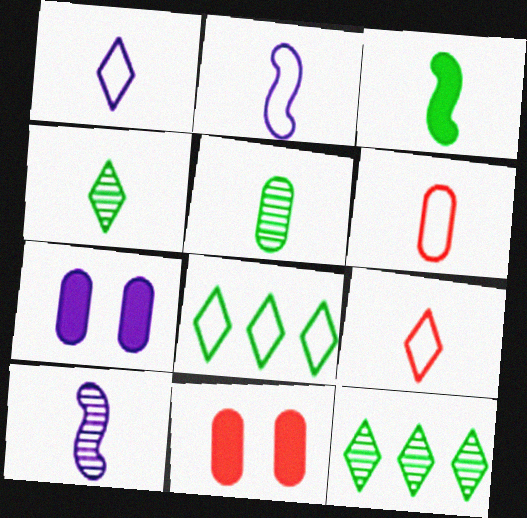[[2, 11, 12], 
[8, 10, 11]]